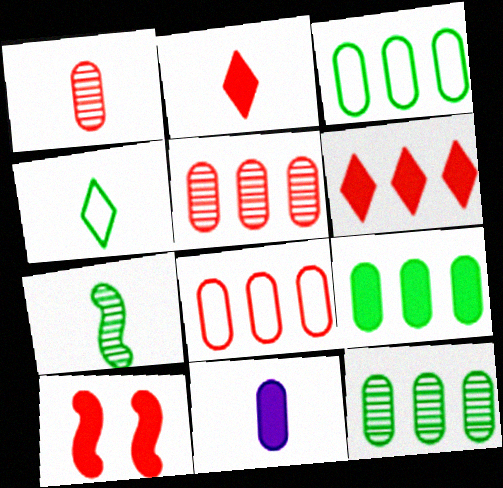[[3, 9, 12]]